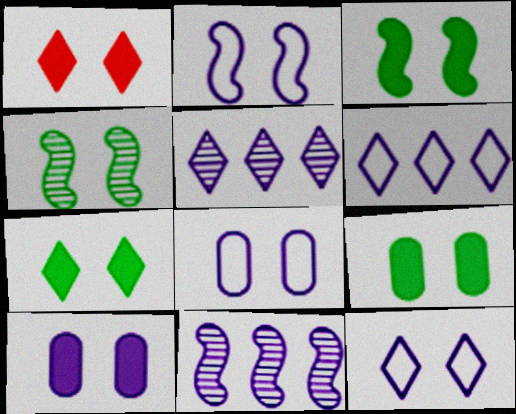[[1, 3, 10], 
[1, 4, 8], 
[2, 8, 12], 
[3, 7, 9]]